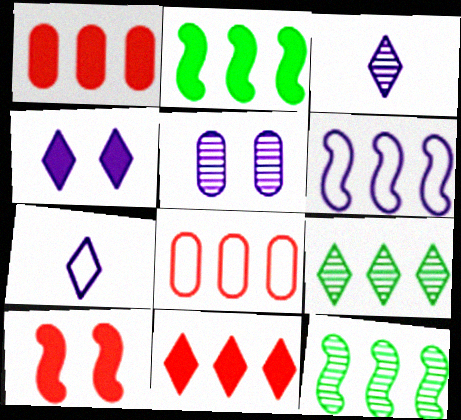[[1, 6, 9]]